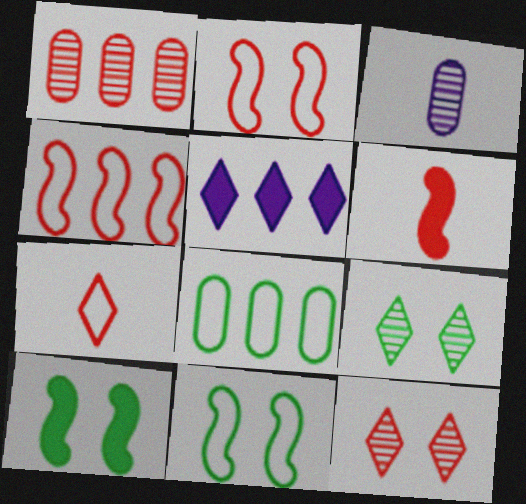[[5, 7, 9]]